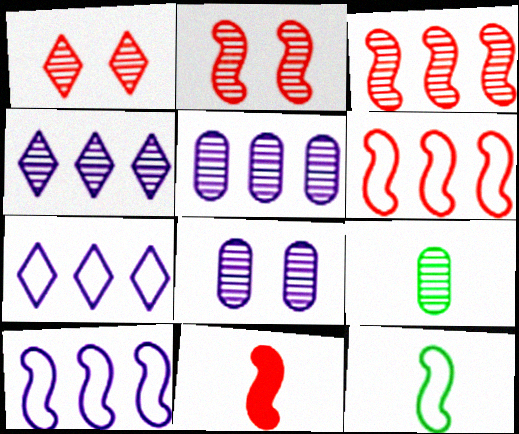[[2, 4, 9], 
[2, 6, 11]]